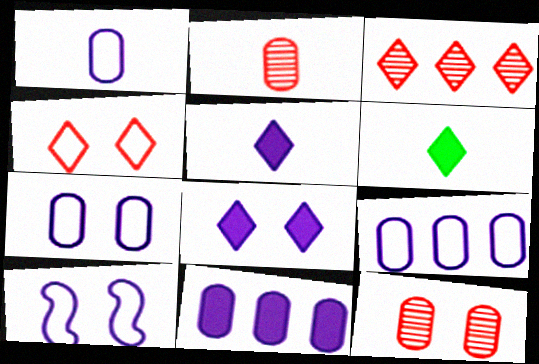[[1, 7, 9]]